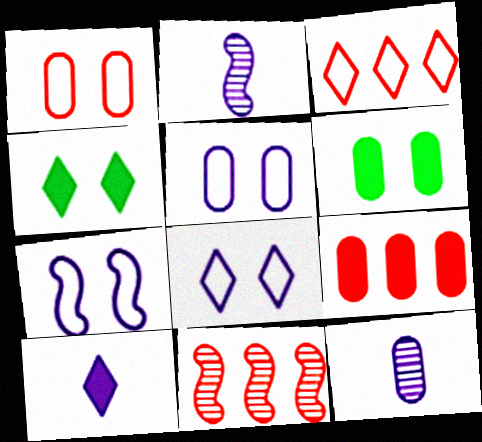[[2, 3, 6], 
[3, 9, 11], 
[5, 7, 8]]